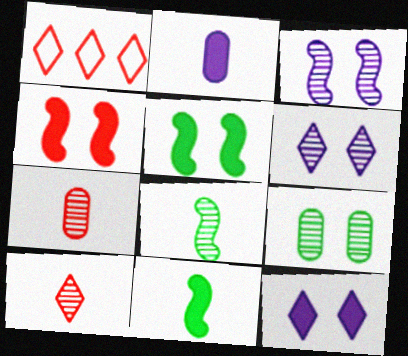[[1, 4, 7]]